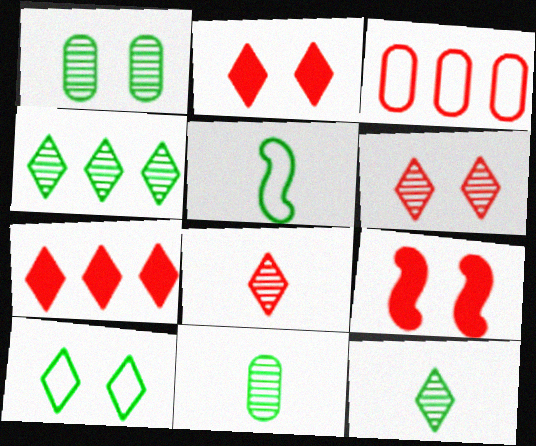[[3, 8, 9]]